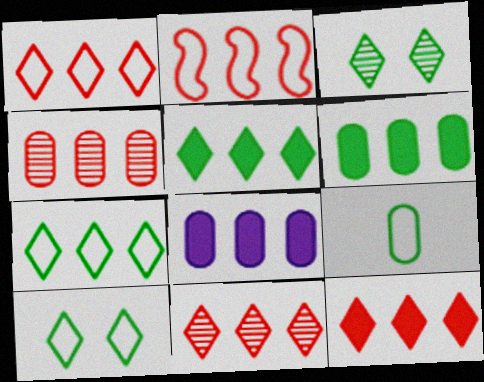[[1, 11, 12], 
[2, 4, 12]]